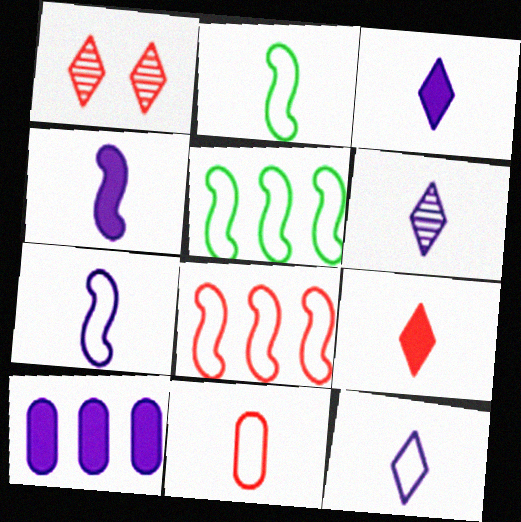[[1, 2, 10], 
[2, 11, 12], 
[3, 6, 12]]